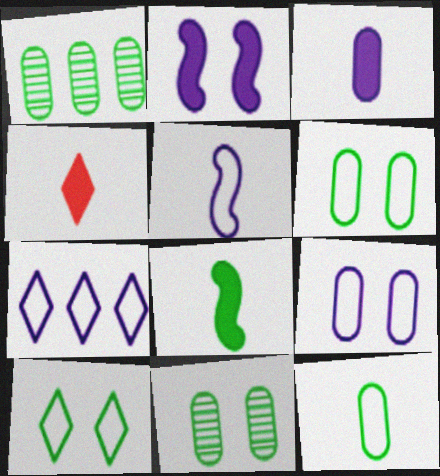[[1, 8, 10], 
[3, 4, 8], 
[5, 7, 9]]